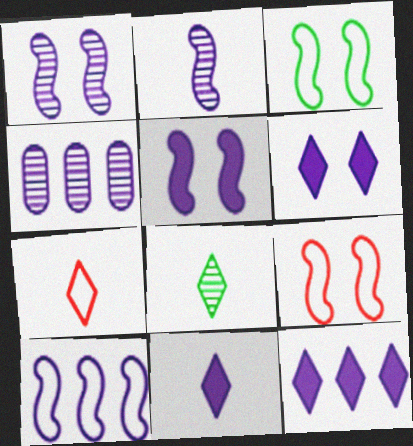[[2, 5, 10], 
[4, 10, 12], 
[6, 11, 12], 
[7, 8, 11]]